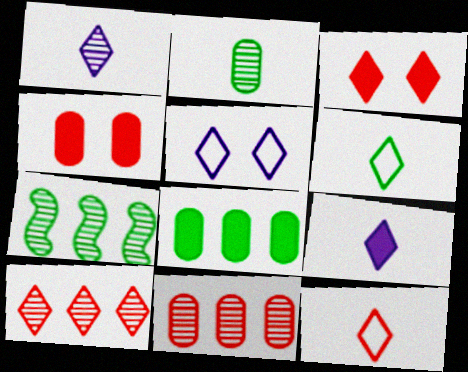[[3, 10, 12]]